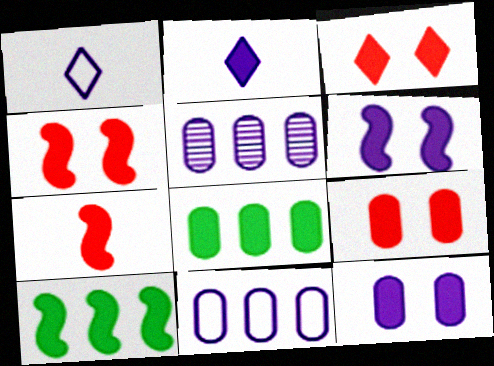[[1, 5, 6], 
[2, 4, 8], 
[2, 9, 10], 
[3, 4, 9], 
[6, 7, 10]]